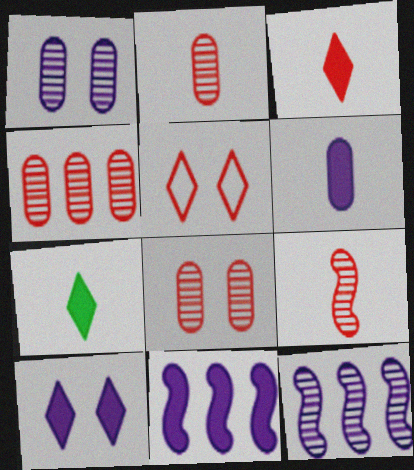[[2, 4, 8], 
[6, 10, 11]]